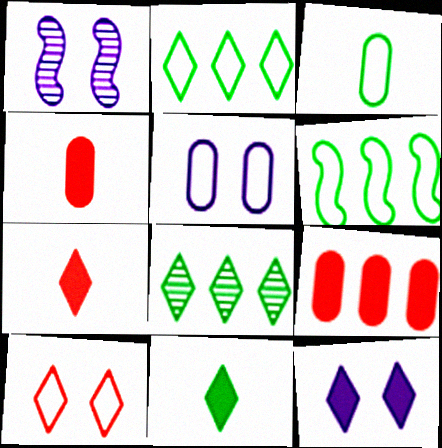[[1, 2, 4], 
[1, 5, 12]]